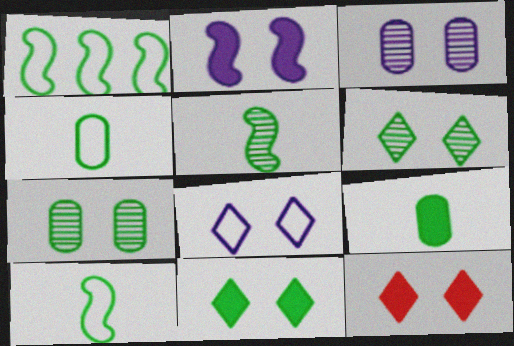[[1, 6, 9], 
[2, 3, 8], 
[6, 8, 12]]